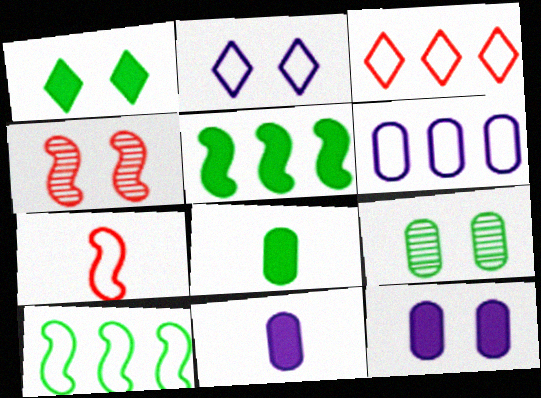[[1, 5, 8], 
[3, 6, 10]]